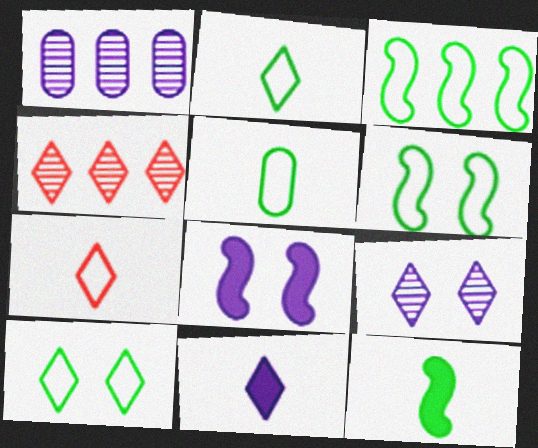[[3, 5, 10], 
[4, 5, 8], 
[4, 10, 11]]